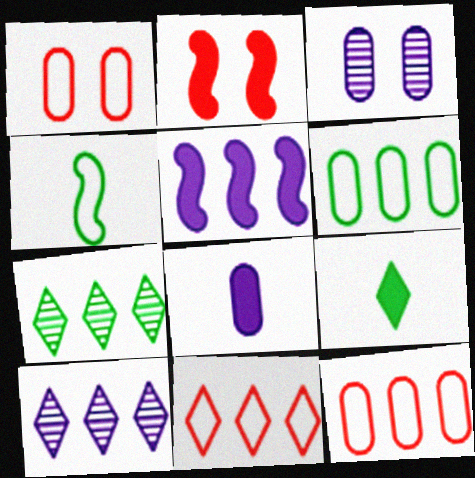[[5, 7, 12]]